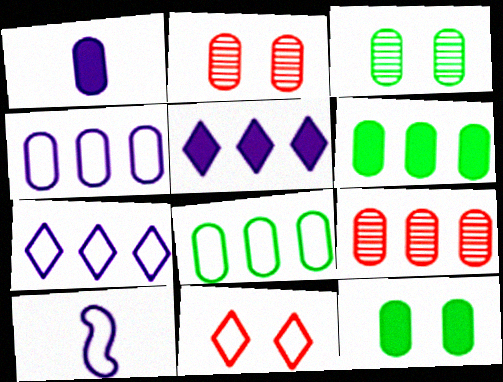[[1, 2, 8], 
[4, 6, 9], 
[8, 10, 11]]